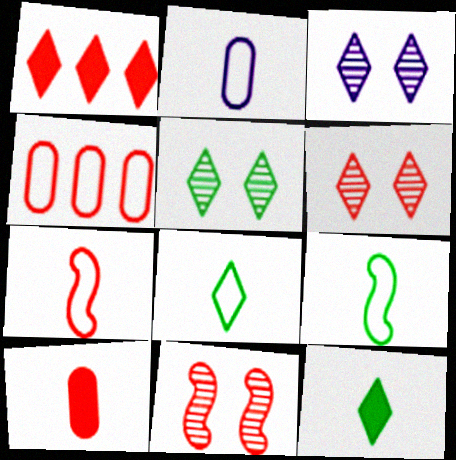[[1, 3, 8], 
[2, 7, 8], 
[3, 5, 6]]